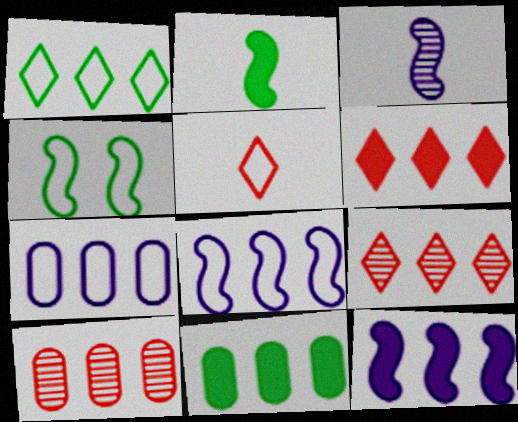[[1, 10, 12], 
[4, 5, 7], 
[6, 11, 12], 
[7, 10, 11], 
[8, 9, 11]]